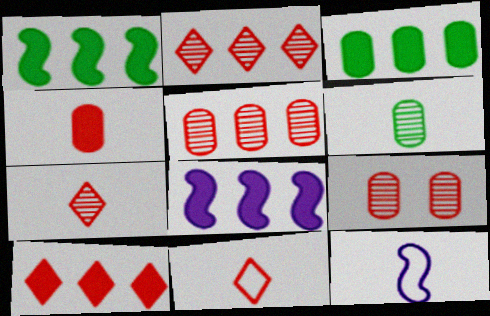[[3, 8, 10]]